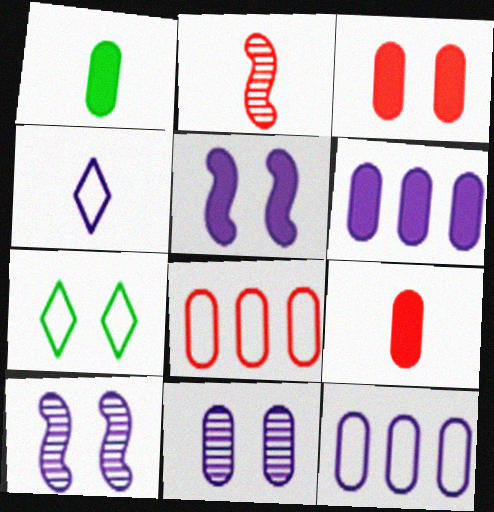[[1, 2, 4], 
[1, 3, 6], 
[1, 8, 11], 
[2, 6, 7], 
[3, 7, 10], 
[4, 6, 10]]